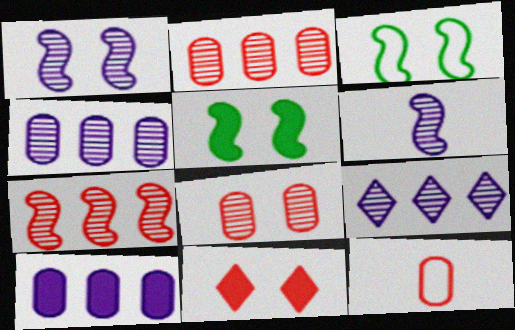[[5, 9, 12], 
[7, 11, 12]]